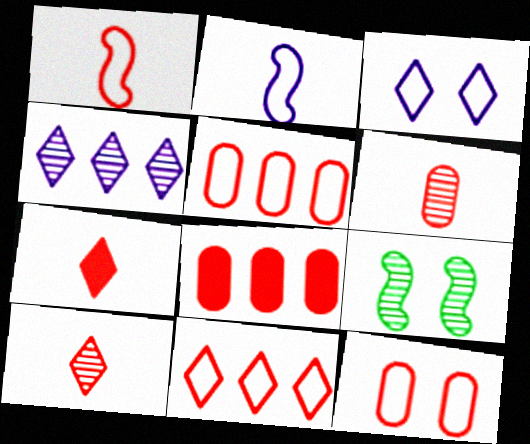[[1, 6, 7], 
[1, 11, 12], 
[4, 6, 9], 
[6, 8, 12]]